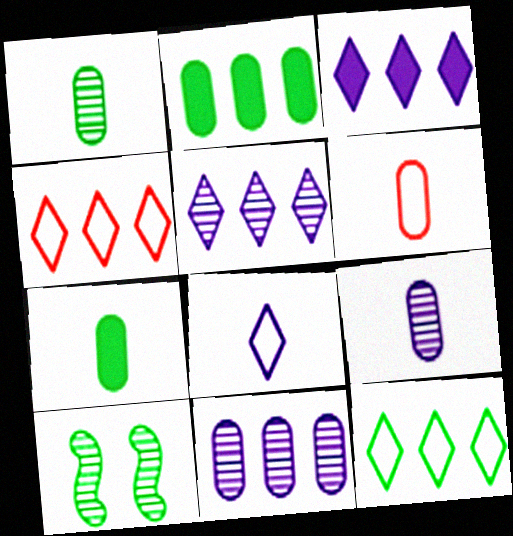[[3, 6, 10], 
[6, 7, 9], 
[7, 10, 12]]